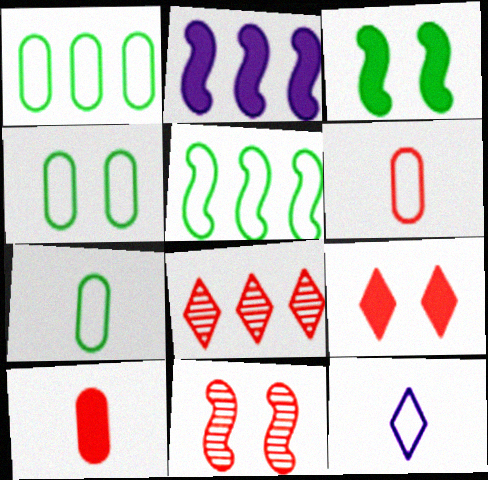[[1, 2, 8], 
[1, 4, 7]]